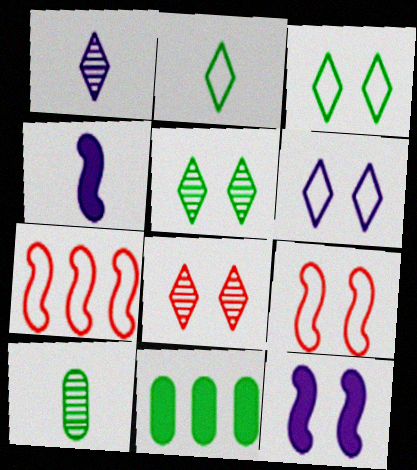[[1, 9, 11]]